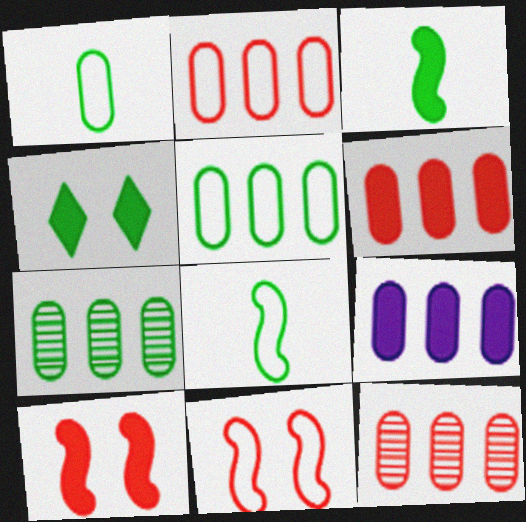[[2, 6, 12], 
[2, 7, 9], 
[4, 7, 8], 
[5, 9, 12]]